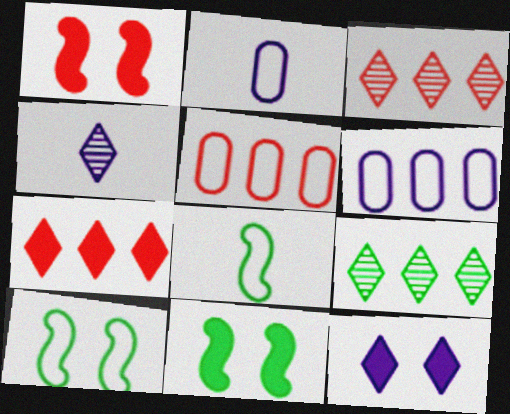[[1, 2, 9], 
[2, 3, 11], 
[4, 5, 11]]